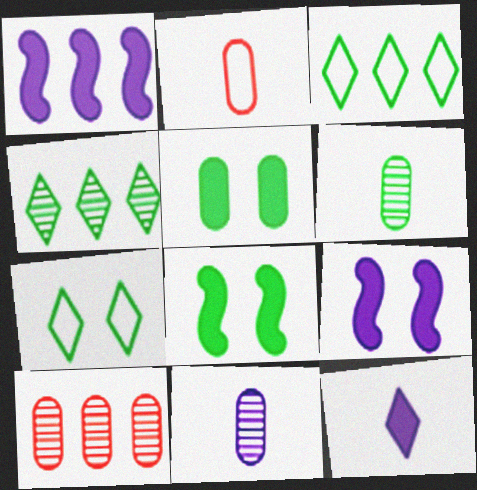[[1, 3, 10], 
[2, 4, 9], 
[3, 6, 8]]